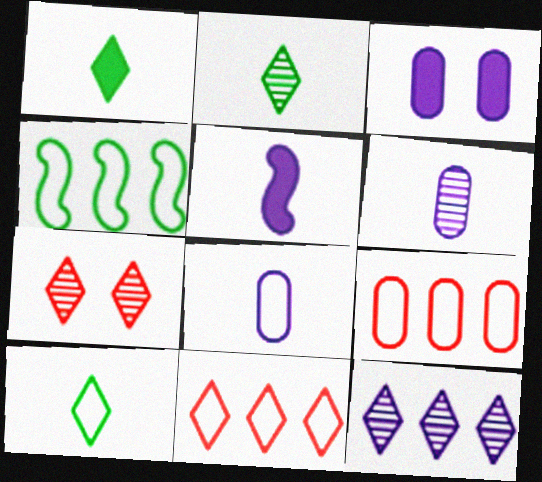[[1, 2, 10], 
[2, 7, 12]]